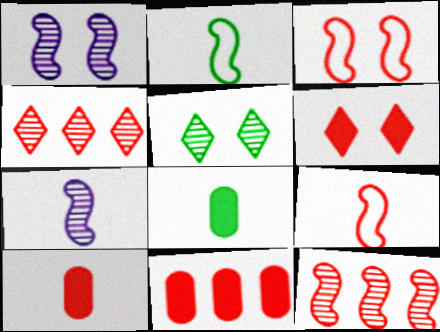[[3, 4, 10]]